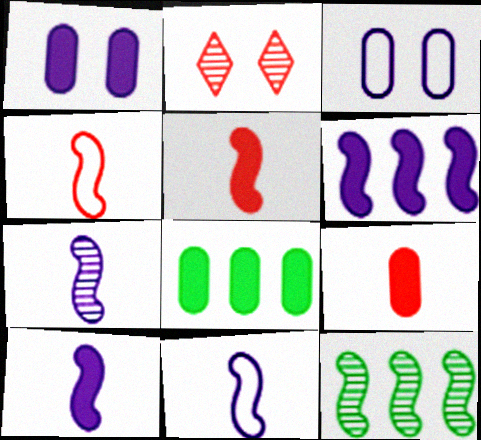[[1, 8, 9], 
[2, 8, 11], 
[7, 10, 11]]